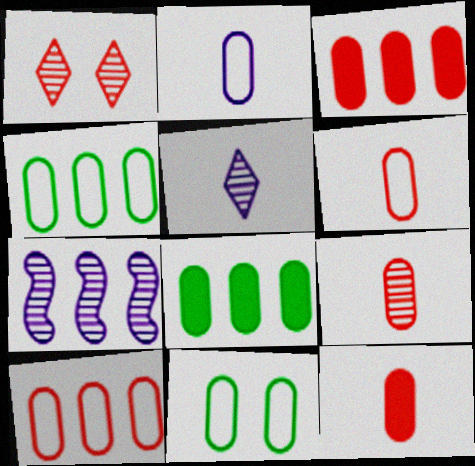[[2, 10, 11], 
[6, 9, 12]]